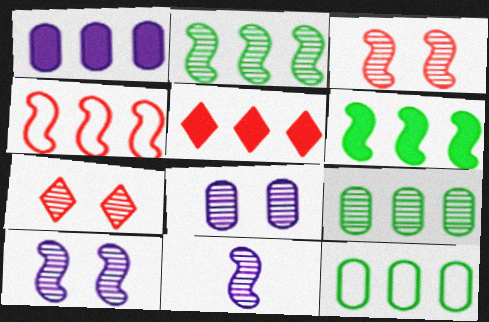[[1, 5, 6], 
[2, 3, 11], 
[7, 9, 11]]